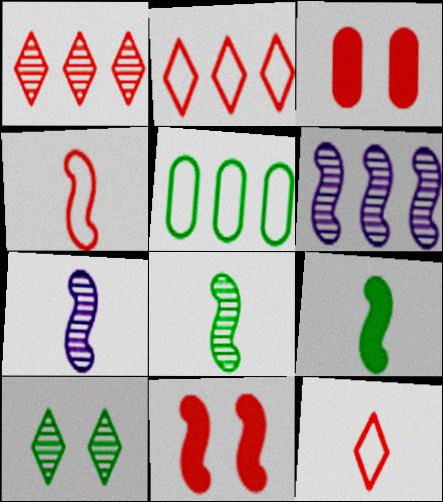[[1, 3, 4], 
[4, 7, 9], 
[5, 9, 10]]